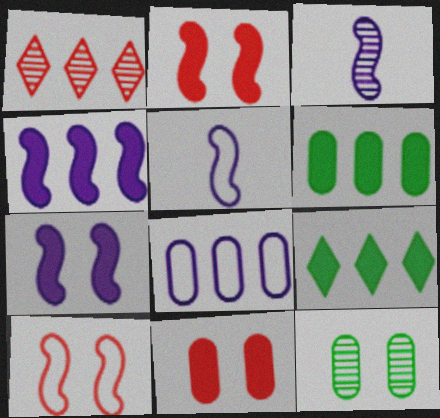[[1, 3, 12]]